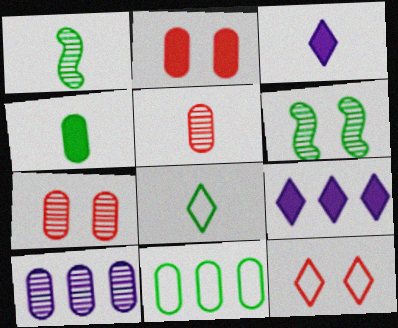[[1, 4, 8]]